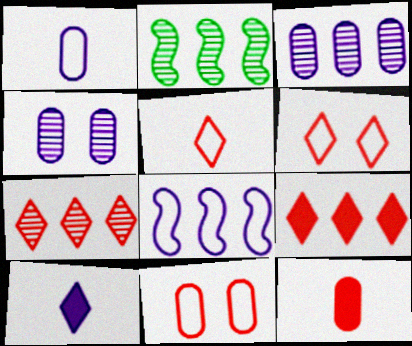[[2, 3, 7], 
[2, 10, 11], 
[4, 8, 10]]